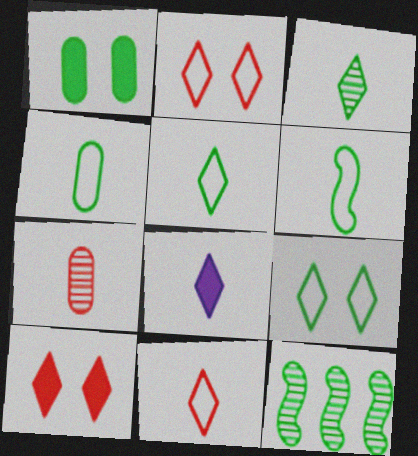[[1, 5, 12], 
[3, 8, 11], 
[4, 5, 6], 
[6, 7, 8]]